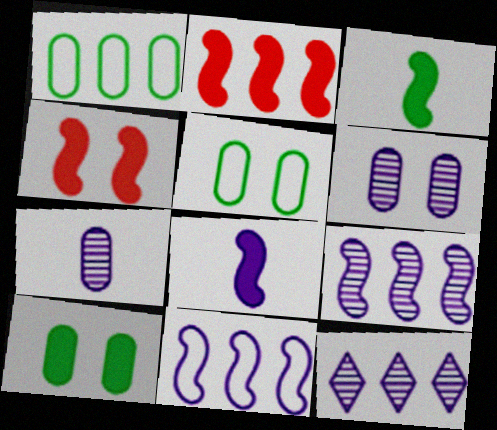[[1, 2, 12]]